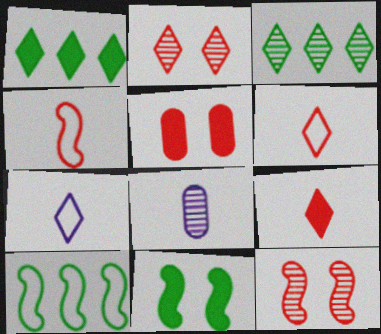[[1, 2, 7], 
[3, 8, 12]]